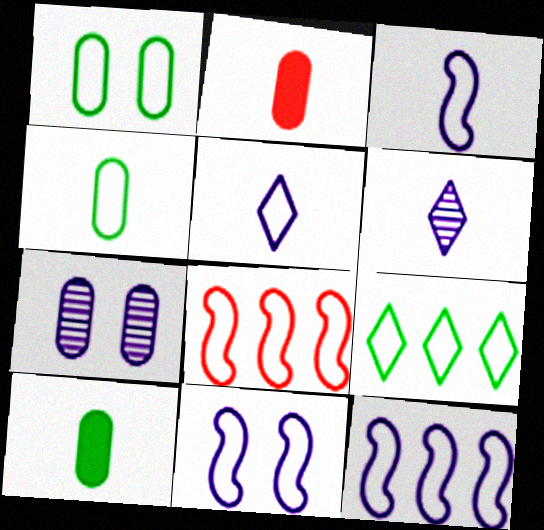[[1, 5, 8], 
[3, 11, 12]]